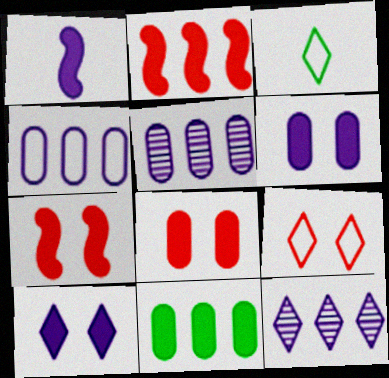[[3, 5, 7]]